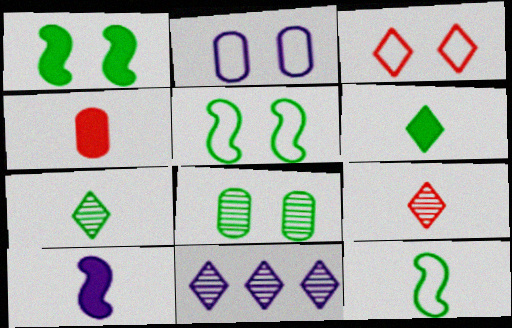[[2, 3, 5], 
[2, 10, 11], 
[3, 6, 11], 
[4, 5, 11], 
[4, 6, 10]]